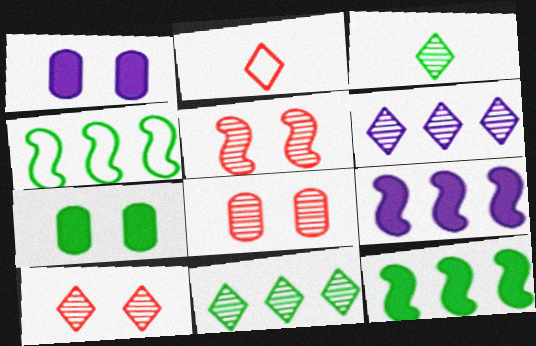[[3, 4, 7], 
[3, 6, 10], 
[5, 8, 10]]